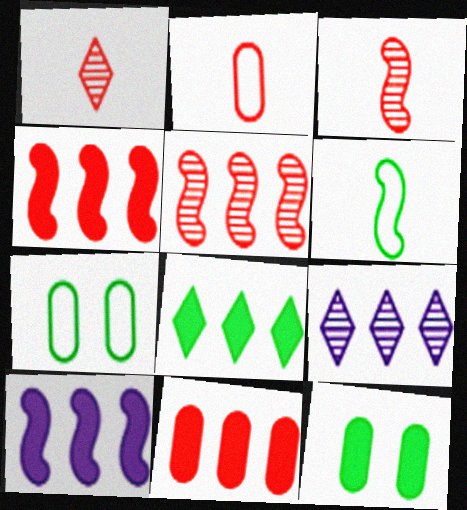[[1, 7, 10], 
[8, 10, 11]]